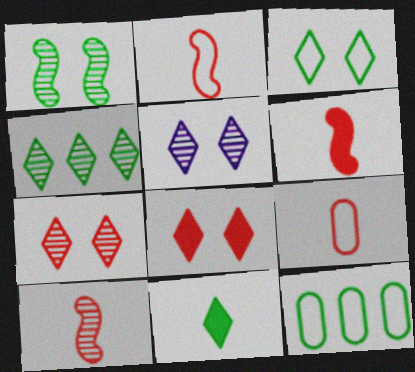[[1, 11, 12], 
[2, 6, 10], 
[3, 4, 11], 
[3, 5, 8], 
[5, 6, 12]]